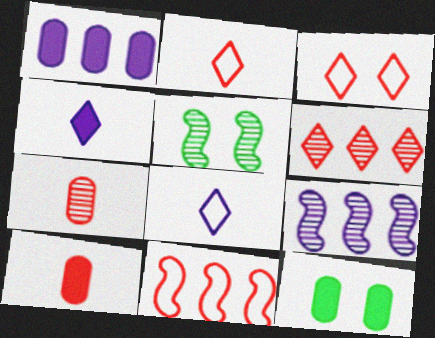[[1, 2, 5], 
[1, 10, 12], 
[2, 9, 12]]